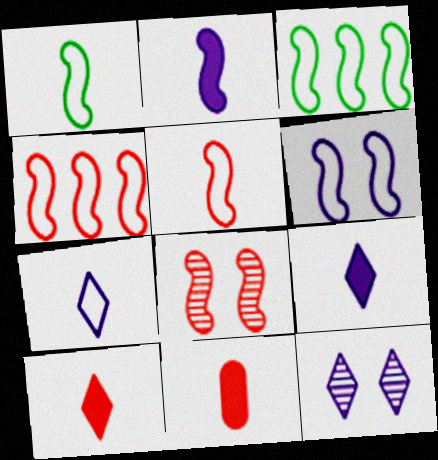[[1, 4, 6], 
[2, 3, 8], 
[3, 5, 6], 
[3, 11, 12]]